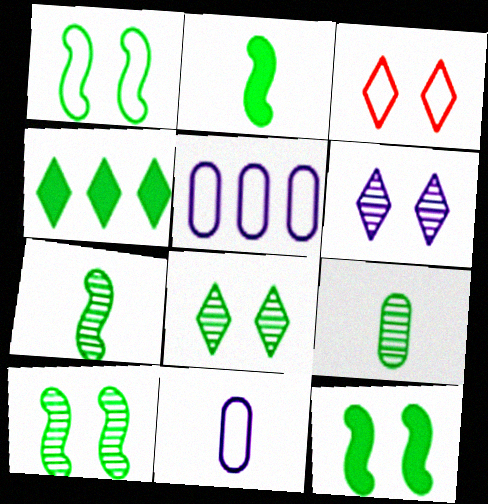[[1, 4, 9], 
[1, 10, 12]]